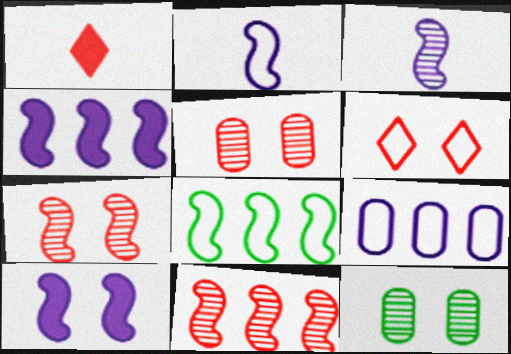[[4, 8, 11], 
[6, 10, 12]]